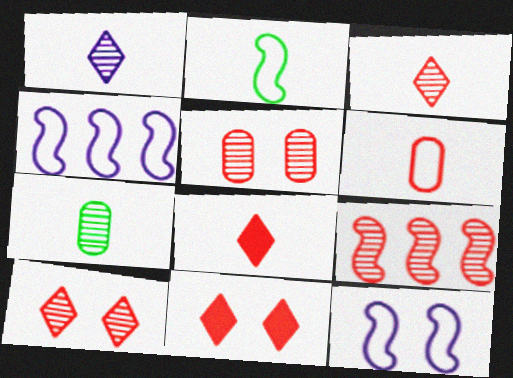[[3, 5, 9], 
[4, 7, 11], 
[6, 9, 11]]